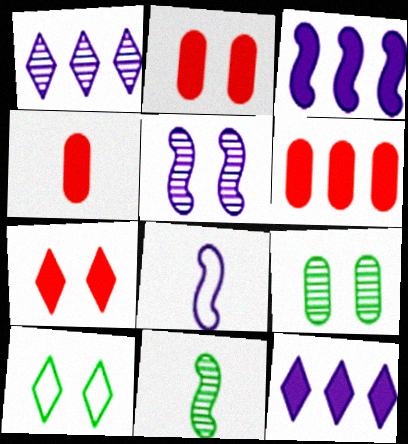[[2, 4, 6], 
[2, 5, 10], 
[3, 5, 8]]